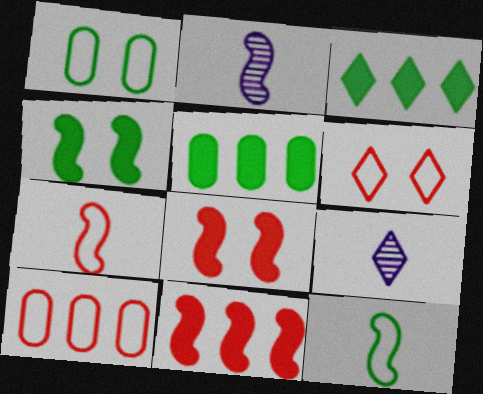[[1, 9, 11], 
[2, 5, 6], 
[3, 6, 9], 
[4, 9, 10], 
[6, 7, 10]]